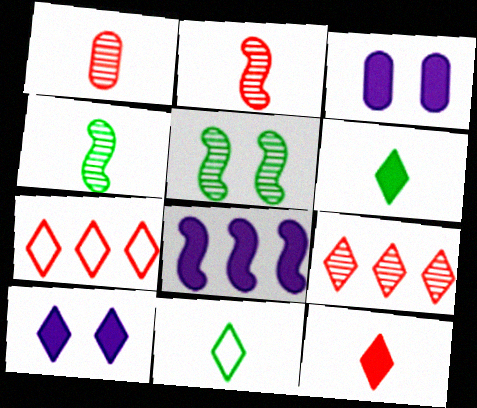[[3, 4, 7], 
[9, 10, 11]]